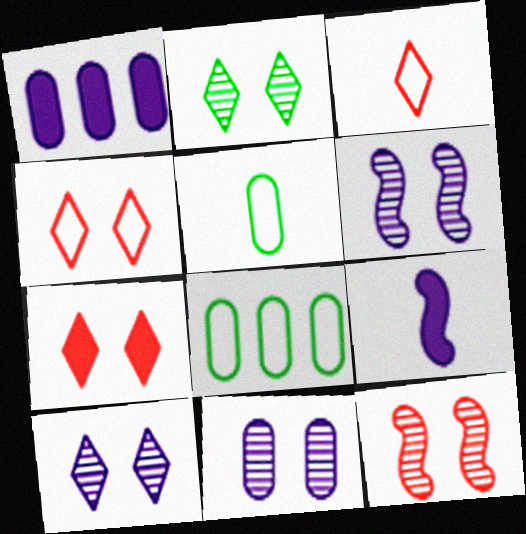[[2, 11, 12], 
[6, 10, 11]]